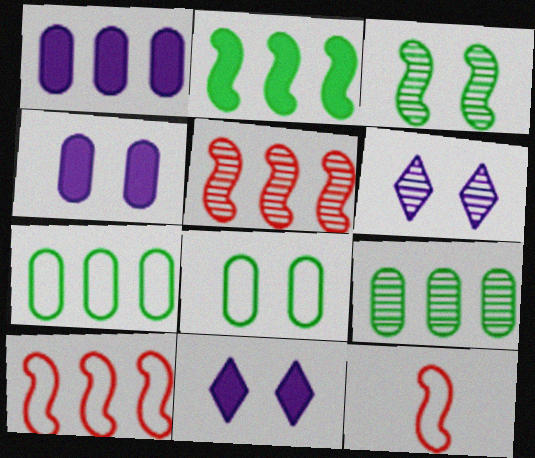[[9, 11, 12]]